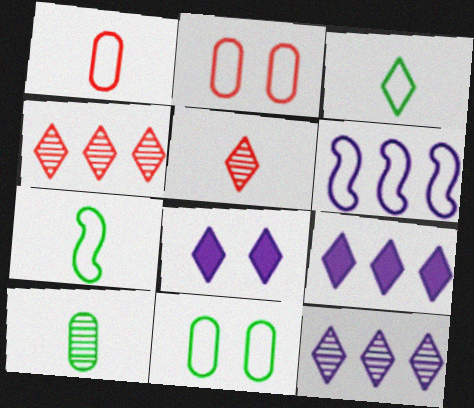[[2, 3, 6], 
[3, 4, 8]]